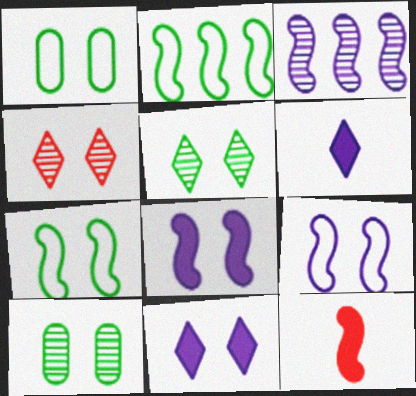[[1, 4, 8], 
[3, 7, 12]]